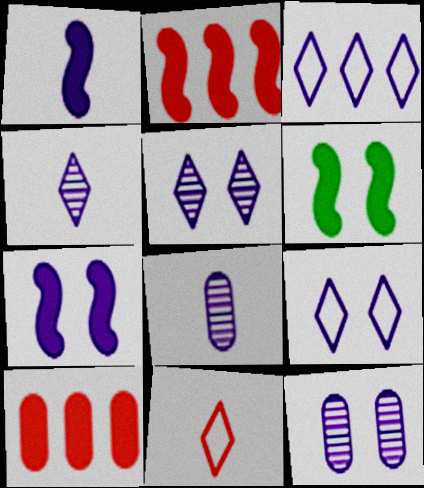[[1, 2, 6], 
[1, 3, 12], 
[3, 7, 8], 
[7, 9, 12]]